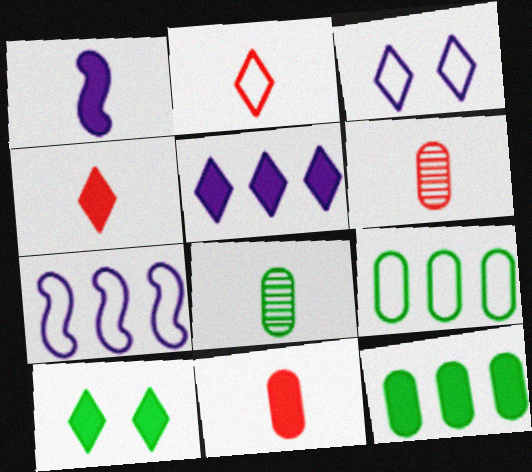[[1, 2, 8], 
[4, 5, 10], 
[6, 7, 10]]